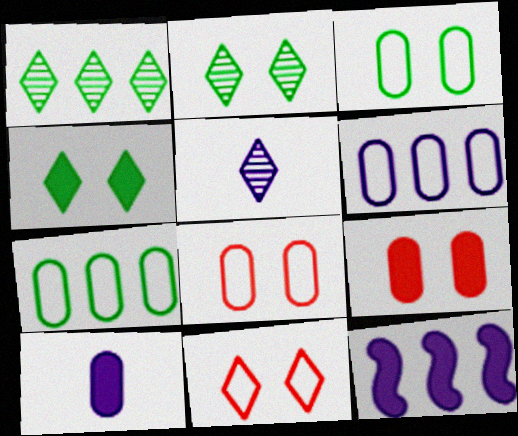[]